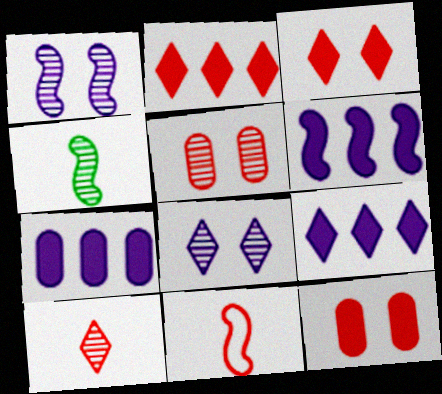[[2, 5, 11], 
[6, 7, 9]]